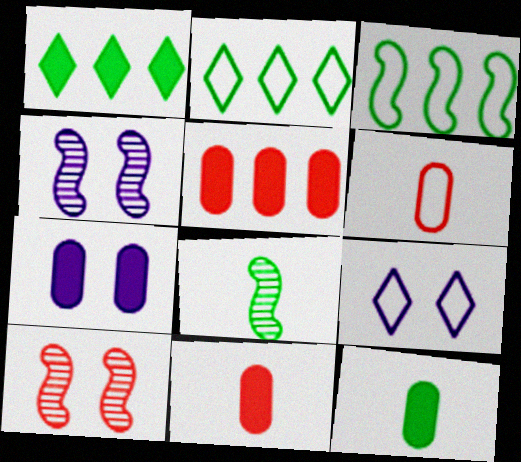[[1, 4, 6], 
[2, 4, 11], 
[3, 6, 9], 
[4, 7, 9], 
[5, 7, 12], 
[5, 8, 9]]